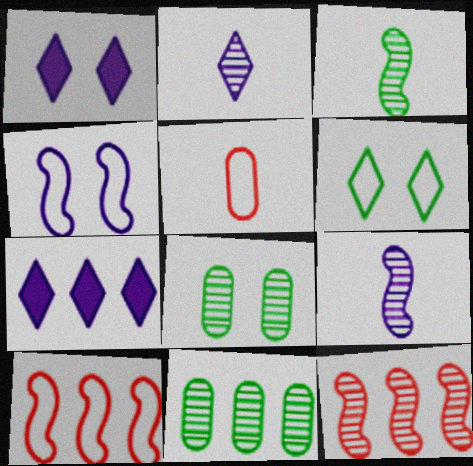[[2, 8, 12], 
[7, 10, 11]]